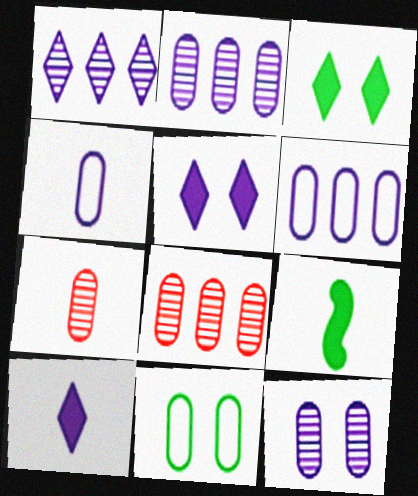[]